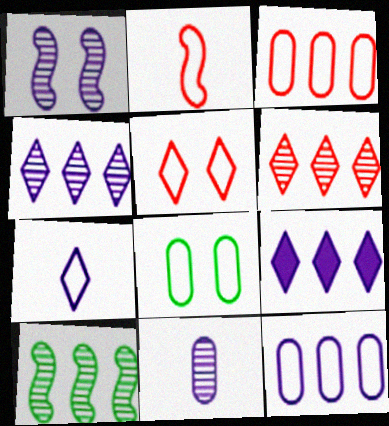[[1, 4, 11], 
[2, 3, 5], 
[3, 9, 10]]